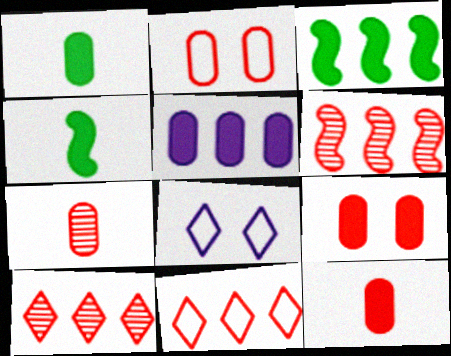[[1, 5, 9], 
[1, 6, 8], 
[3, 7, 8]]